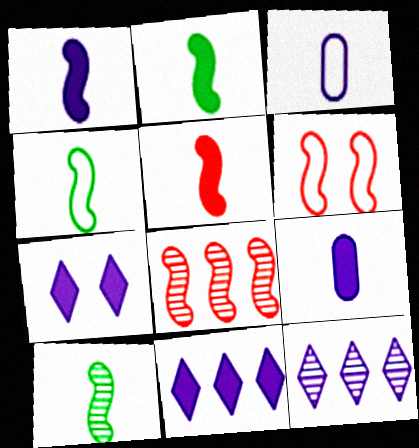[[1, 2, 5], 
[2, 4, 10], 
[5, 6, 8]]